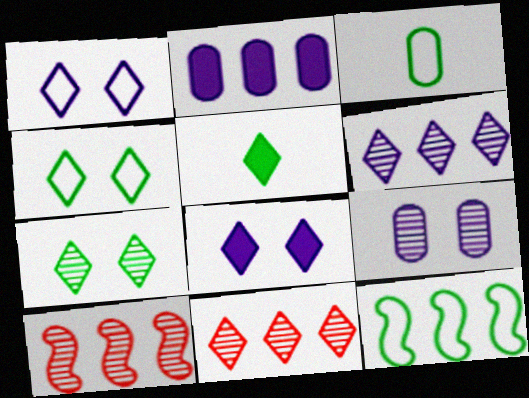[[1, 5, 11], 
[2, 11, 12], 
[3, 4, 12], 
[3, 8, 10]]